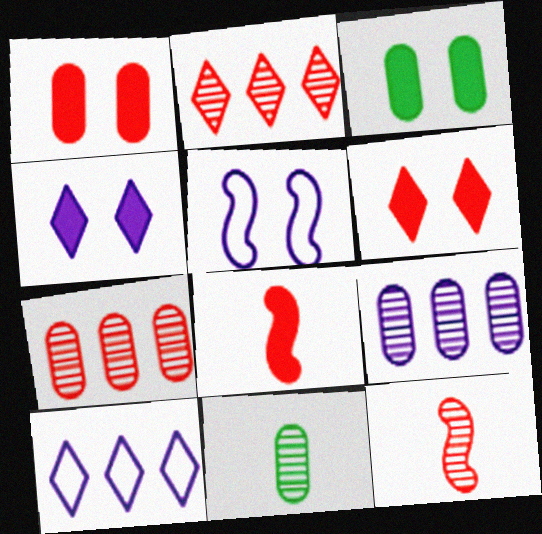[[3, 10, 12]]